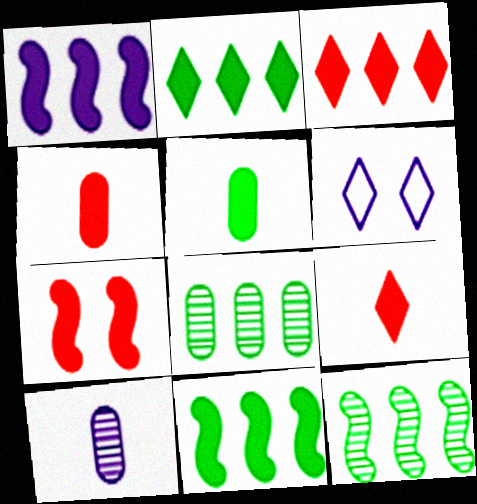[[1, 6, 10], 
[3, 4, 7], 
[4, 6, 12]]